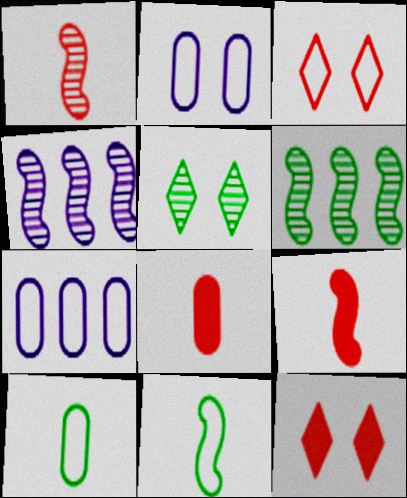[[3, 7, 11], 
[4, 10, 12], 
[5, 7, 9]]